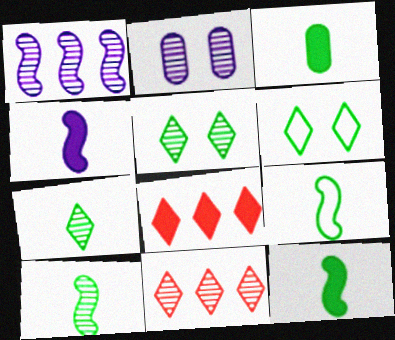[[2, 8, 9], 
[2, 10, 11], 
[3, 7, 9], 
[9, 10, 12]]